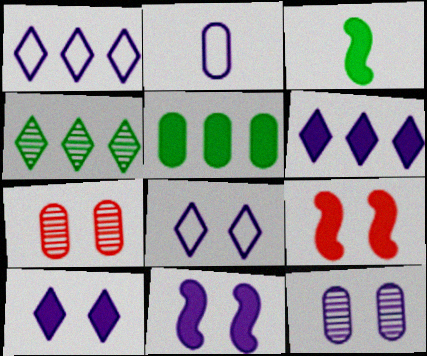[[1, 3, 7], 
[2, 4, 9], 
[2, 5, 7], 
[8, 11, 12]]